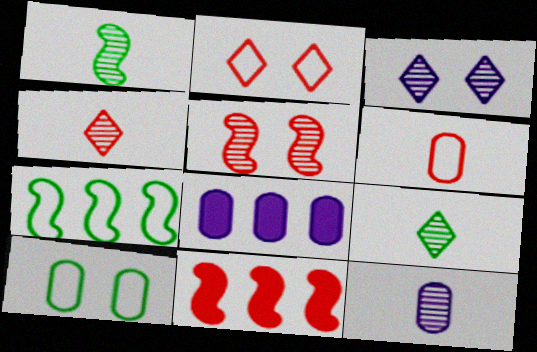[[1, 2, 8], 
[1, 4, 12]]